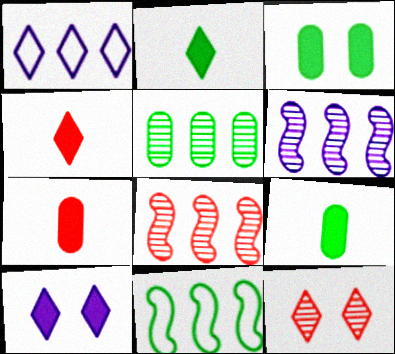[[1, 2, 12]]